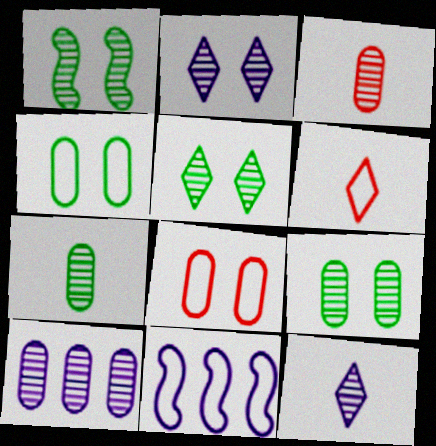[[1, 5, 9], 
[3, 9, 10], 
[4, 6, 11]]